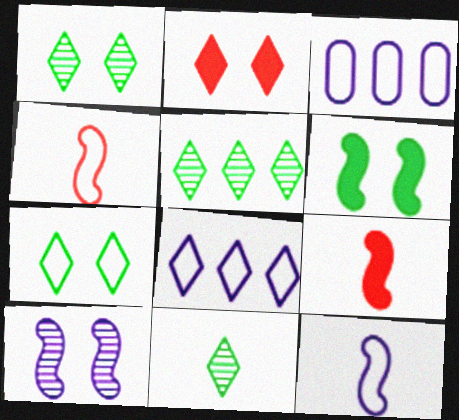[[1, 3, 9], 
[1, 5, 11], 
[2, 8, 11], 
[3, 4, 7]]